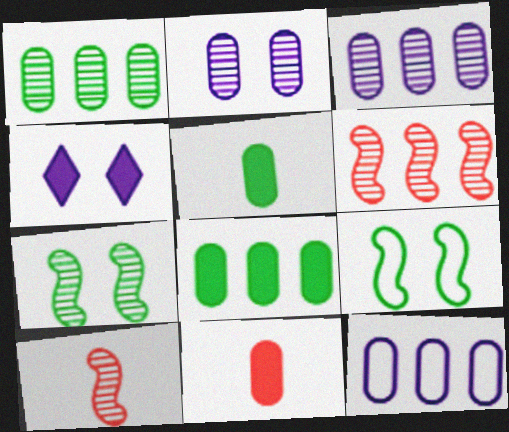[]